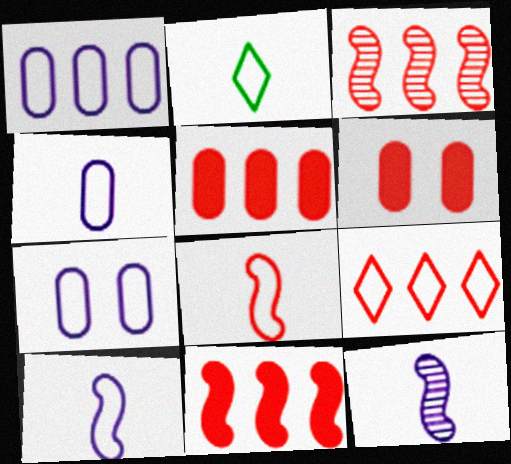[[1, 4, 7], 
[2, 4, 8], 
[3, 5, 9]]